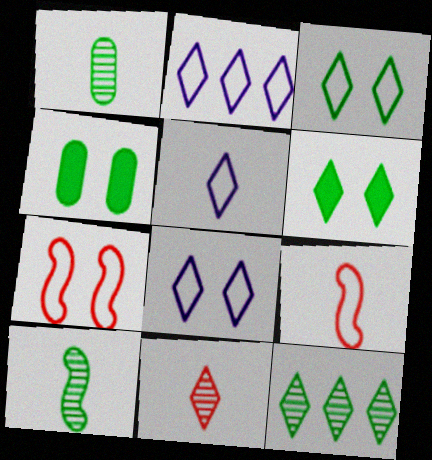[[2, 5, 8], 
[2, 6, 11]]